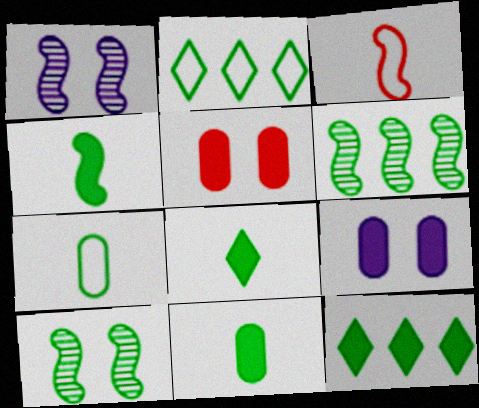[[2, 10, 11], 
[4, 8, 11], 
[7, 10, 12]]